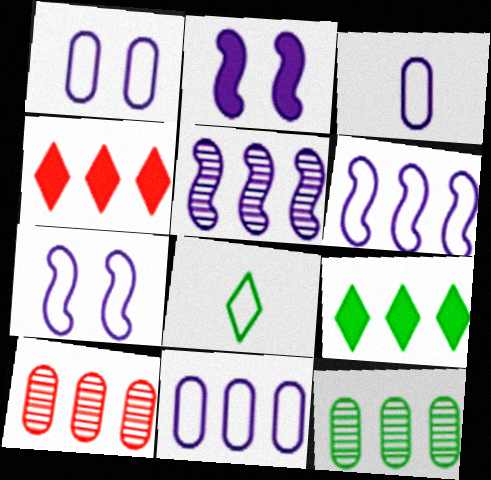[[1, 3, 11], 
[2, 8, 10], 
[4, 6, 12], 
[6, 9, 10]]